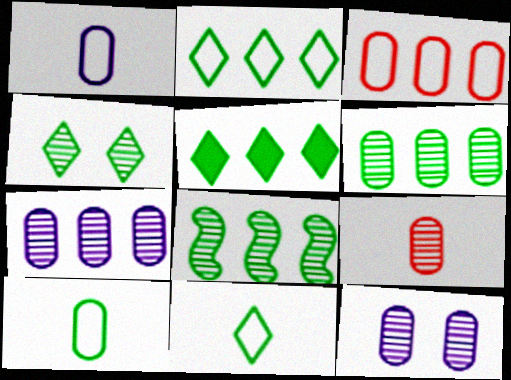[[4, 5, 11], 
[6, 9, 12]]